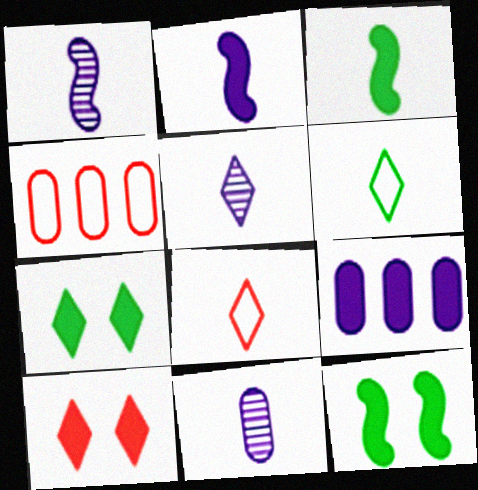[[1, 4, 7], 
[1, 5, 11], 
[3, 8, 11], 
[3, 9, 10], 
[4, 5, 12]]